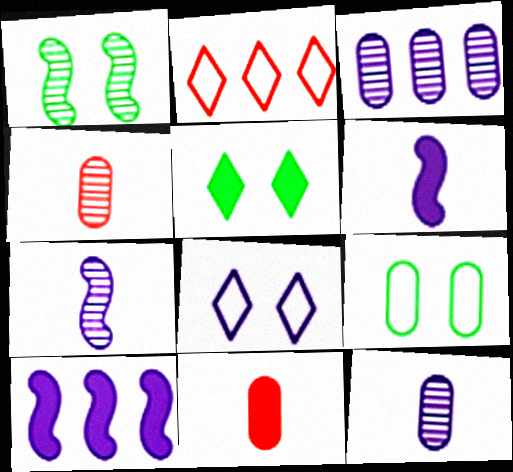[[1, 5, 9], 
[3, 6, 8], 
[3, 9, 11], 
[5, 10, 11], 
[8, 10, 12]]